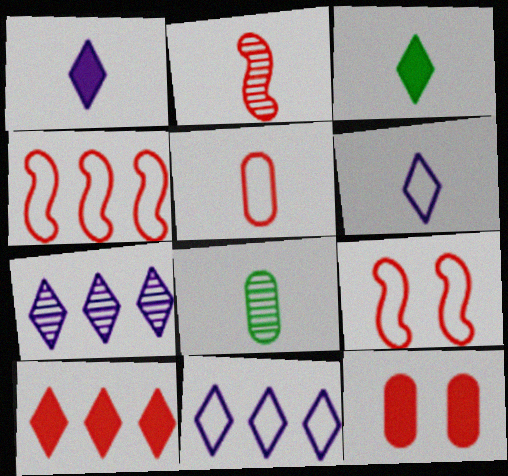[]